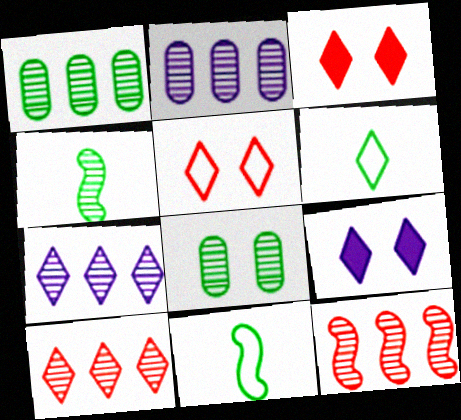[[1, 7, 12], 
[2, 3, 11], 
[3, 6, 7], 
[6, 9, 10]]